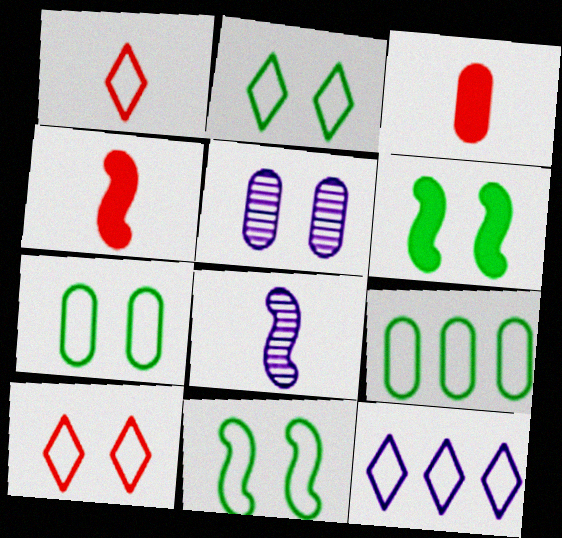[[1, 2, 12], 
[2, 7, 11], 
[3, 5, 9], 
[5, 6, 10]]